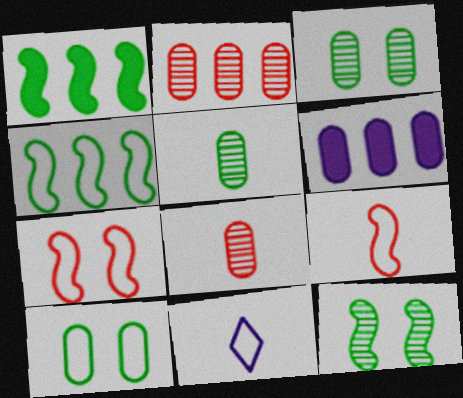[[6, 8, 10]]